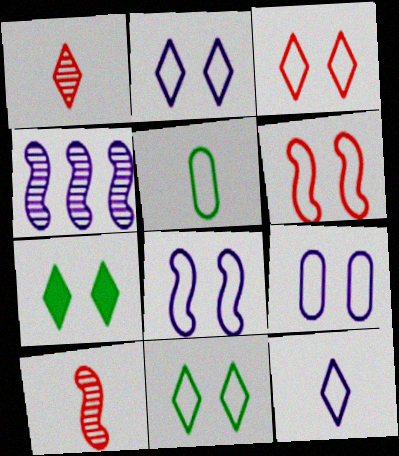[[2, 3, 11], 
[2, 8, 9], 
[6, 9, 11]]